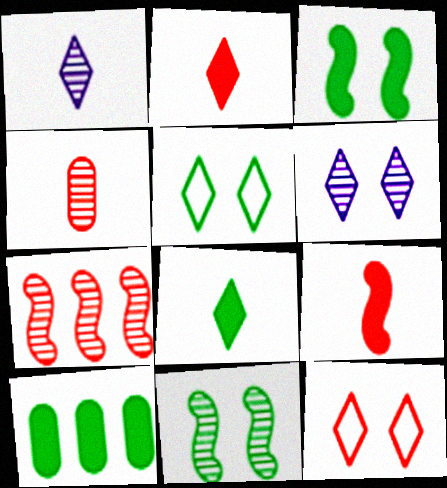[[3, 8, 10]]